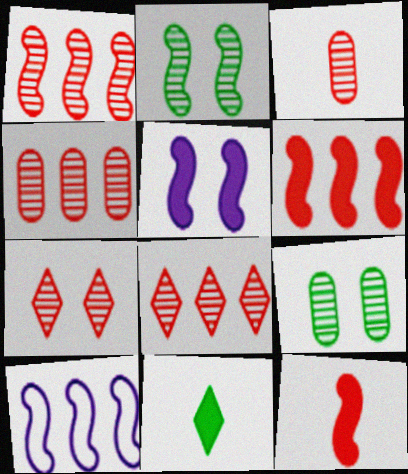[[1, 3, 7], 
[1, 4, 8], 
[2, 10, 12]]